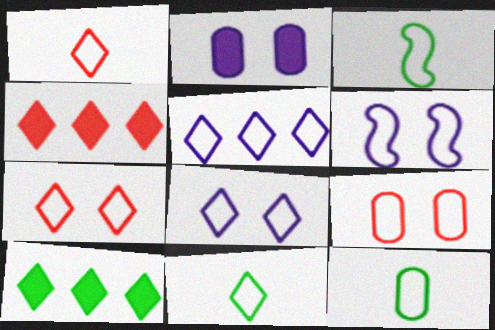[[3, 5, 9], 
[3, 11, 12], 
[5, 7, 11]]